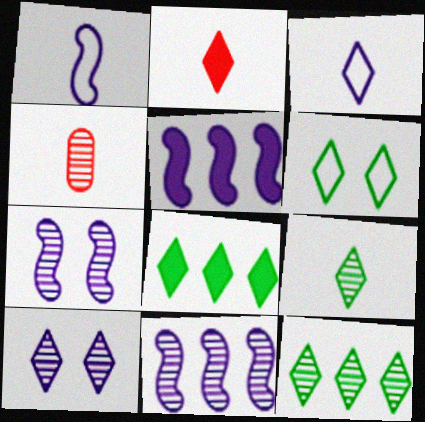[[1, 5, 7], 
[2, 3, 9], 
[4, 5, 6], 
[4, 7, 12], 
[6, 8, 9]]